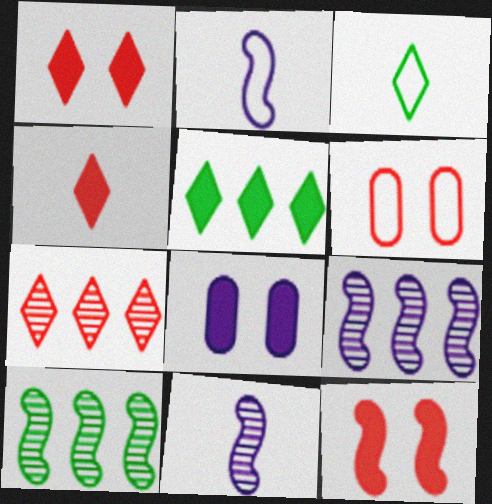[[2, 10, 12], 
[5, 6, 11]]